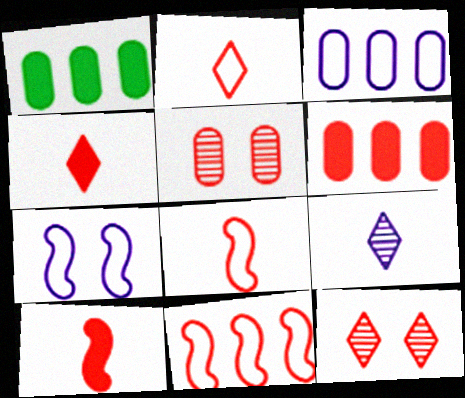[[4, 5, 11], 
[6, 8, 12]]